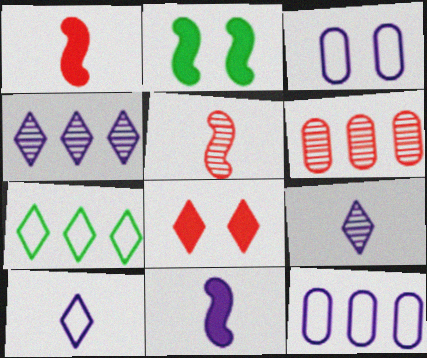[[2, 6, 10], 
[3, 4, 11], 
[7, 8, 9]]